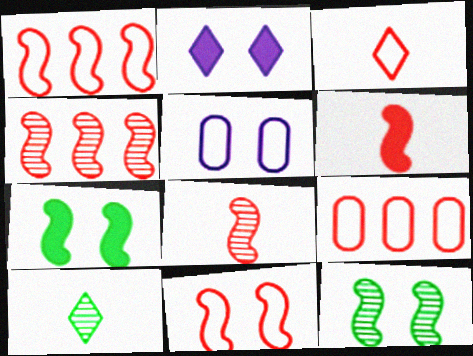[[3, 9, 11], 
[4, 6, 11]]